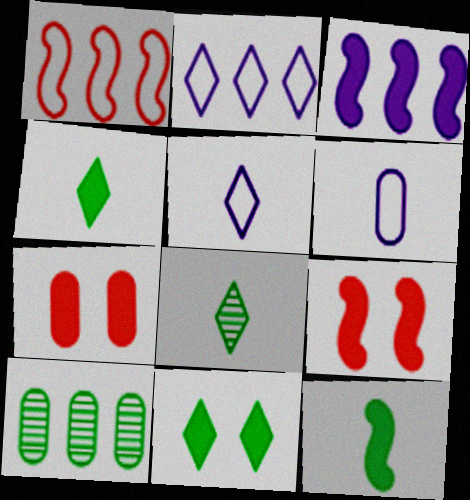[[3, 4, 7], 
[3, 9, 12], 
[5, 9, 10], 
[6, 7, 10]]